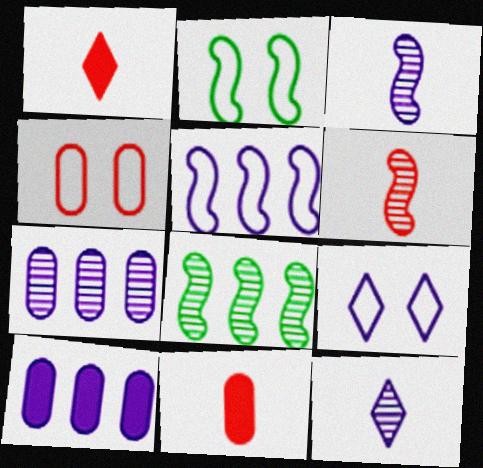[[1, 2, 7], 
[2, 4, 9], 
[3, 9, 10], 
[8, 9, 11]]